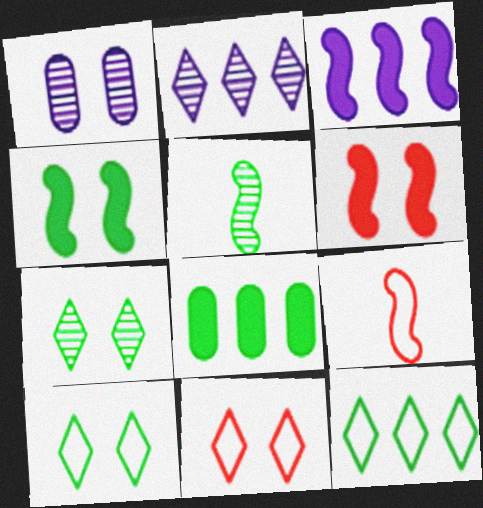[[1, 4, 11], 
[1, 6, 10], 
[5, 8, 10]]